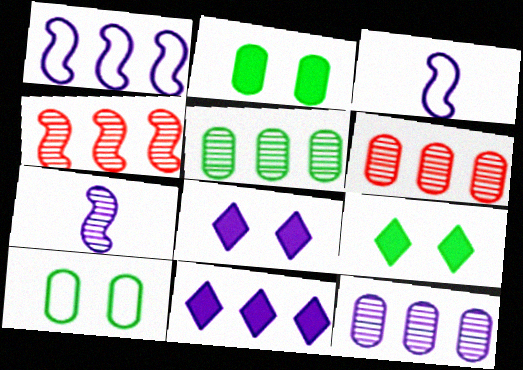[[1, 11, 12], 
[3, 6, 9], 
[3, 8, 12], 
[5, 6, 12]]